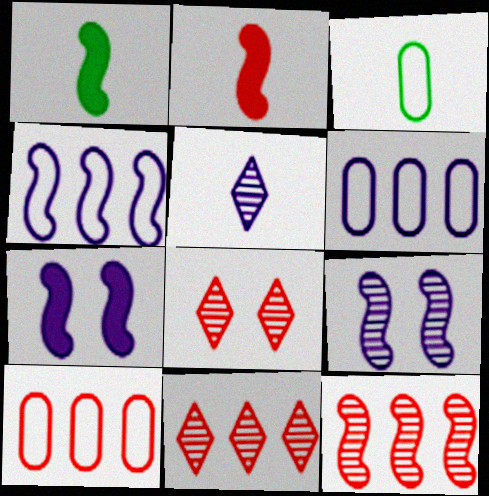[[1, 6, 8], 
[2, 3, 5], 
[2, 8, 10], 
[3, 7, 11], 
[5, 6, 7]]